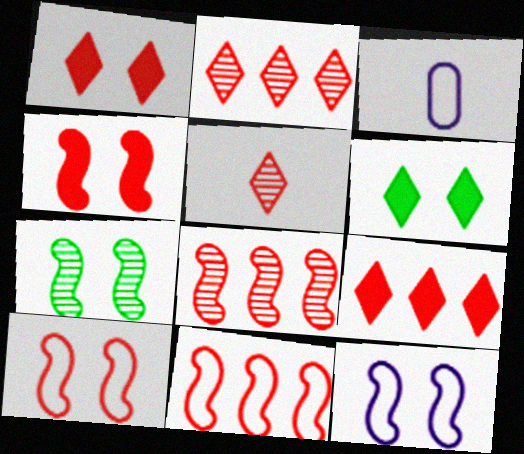[[3, 6, 8], 
[3, 7, 9], 
[4, 7, 12]]